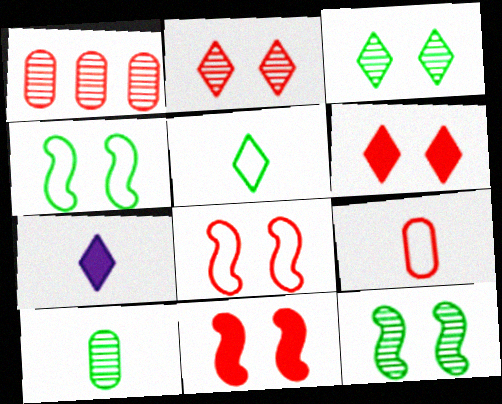[[1, 4, 7]]